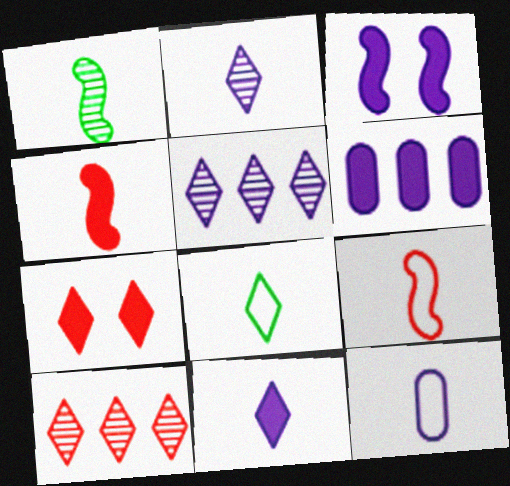[[3, 5, 12], 
[3, 6, 11], 
[5, 7, 8], 
[8, 9, 12]]